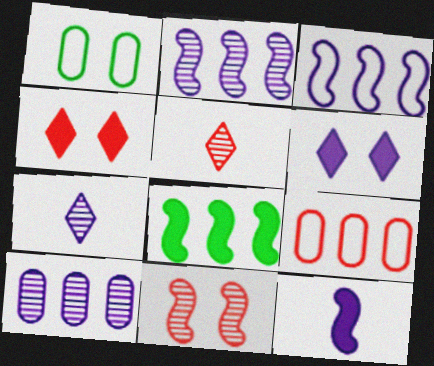[[1, 6, 11]]